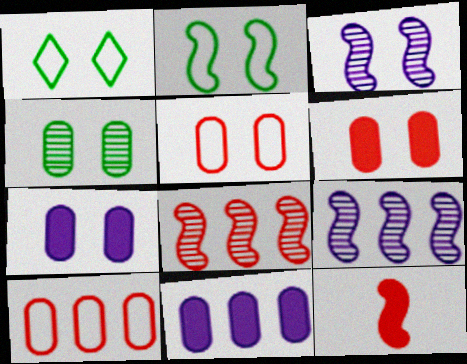[[1, 3, 6], 
[2, 9, 12], 
[4, 5, 7]]